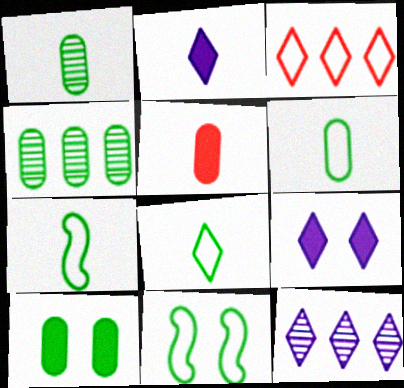[[4, 6, 10], 
[5, 11, 12], 
[6, 7, 8]]